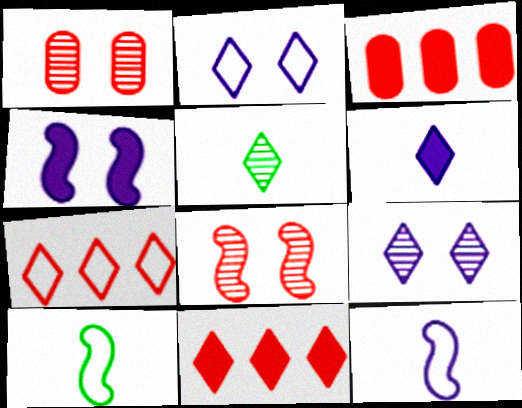[[2, 5, 11], 
[3, 9, 10]]